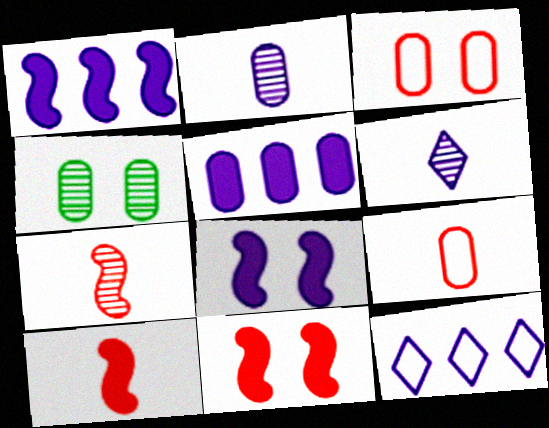[[2, 8, 12], 
[4, 5, 9], 
[4, 10, 12]]